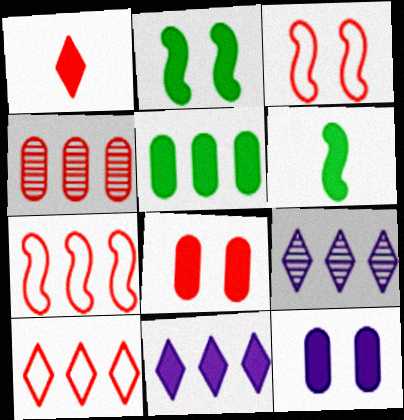[[1, 3, 4], 
[5, 7, 9], 
[6, 8, 11]]